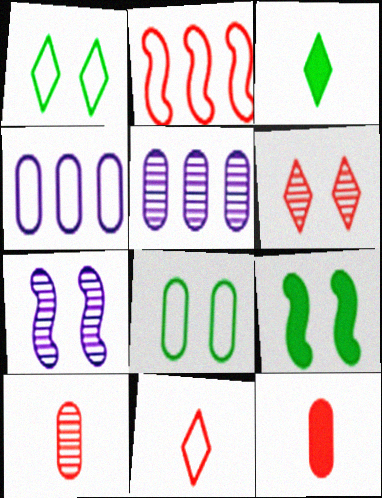[[2, 6, 12], 
[5, 8, 12], 
[5, 9, 11]]